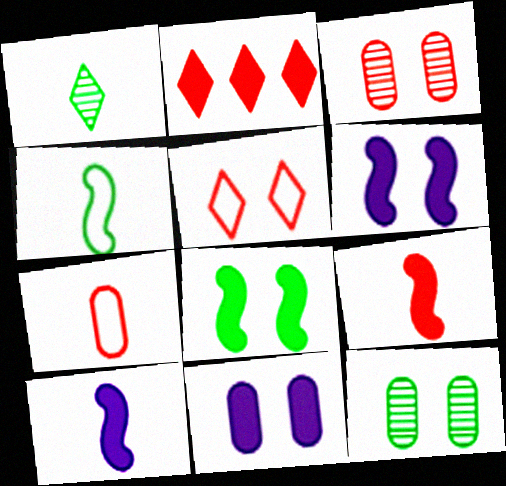[[1, 7, 10], 
[5, 6, 12]]